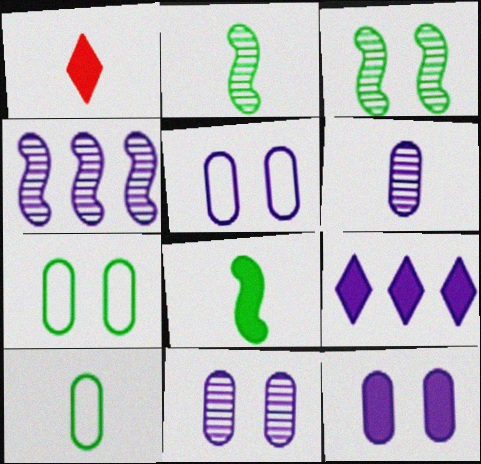[[1, 4, 7], 
[5, 11, 12]]